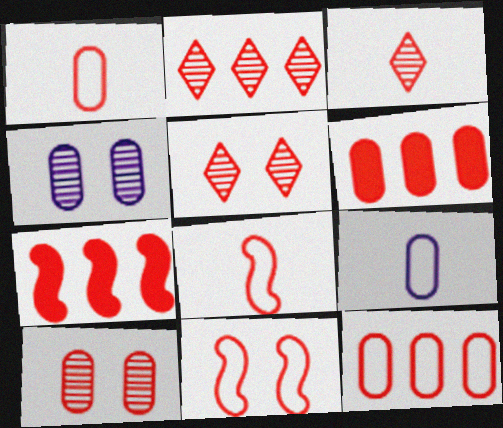[[1, 5, 7], 
[1, 6, 10], 
[2, 3, 5], 
[2, 7, 12], 
[3, 6, 11], 
[5, 6, 8]]